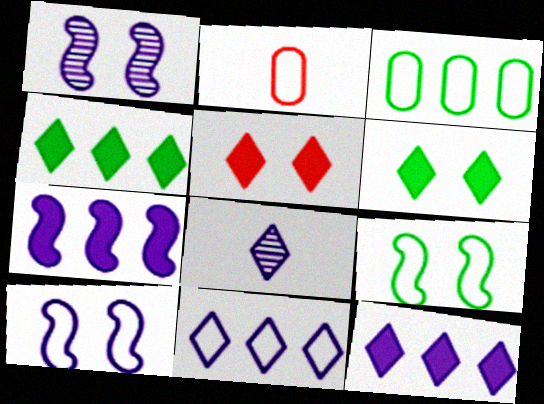[[1, 2, 4], 
[2, 9, 11]]